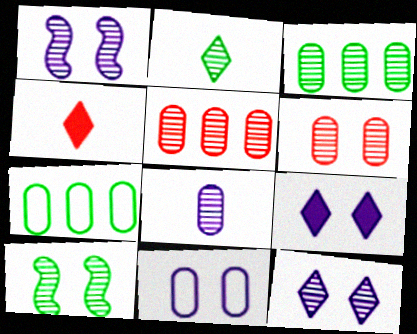[[1, 2, 5], 
[1, 4, 7], 
[1, 9, 11], 
[2, 3, 10], 
[3, 6, 8], 
[6, 10, 12]]